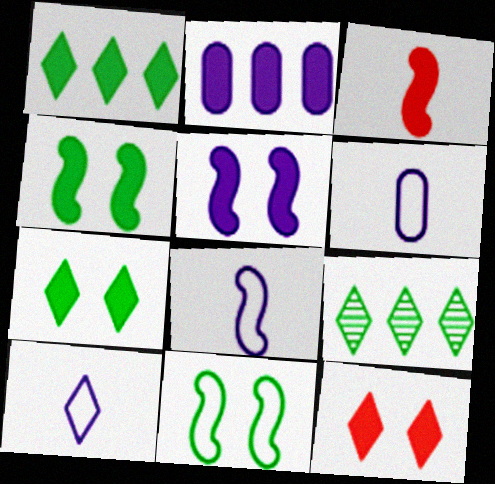[[2, 3, 7], 
[6, 8, 10], 
[9, 10, 12]]